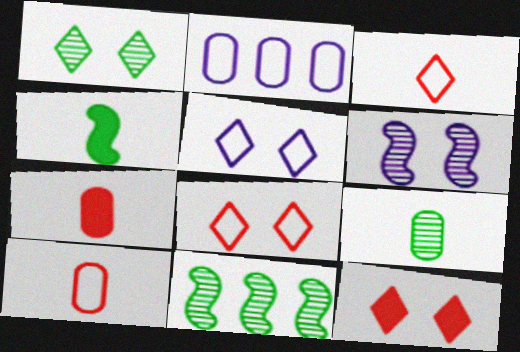[[1, 5, 12], 
[1, 9, 11], 
[5, 7, 11]]